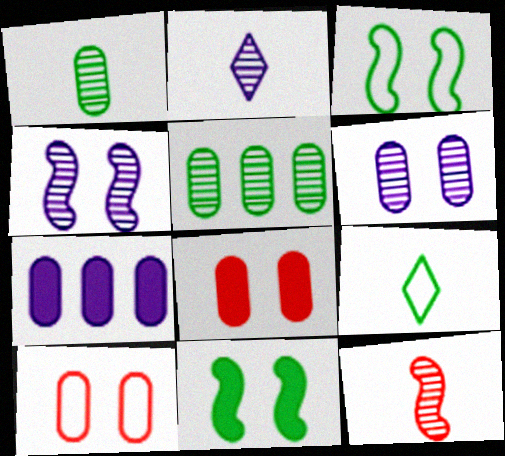[[1, 2, 12], 
[1, 7, 10], 
[5, 9, 11]]